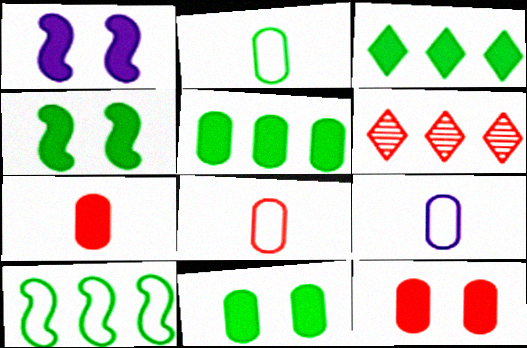[[1, 2, 6], 
[1, 3, 7], 
[2, 8, 9], 
[4, 6, 9]]